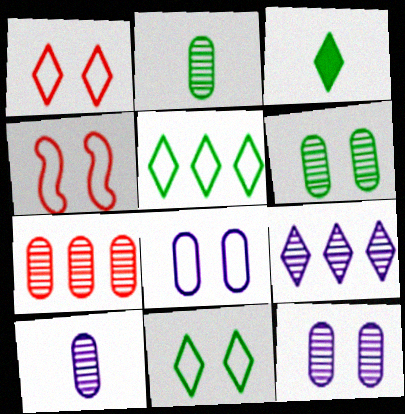[[1, 3, 9], 
[2, 7, 12], 
[4, 8, 11], 
[6, 7, 10]]